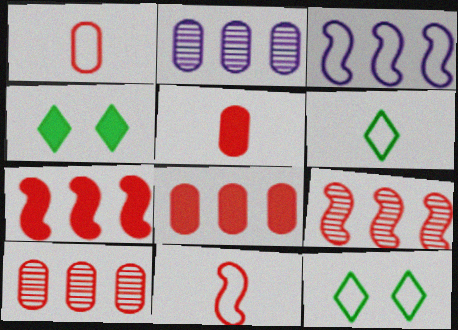[[1, 3, 12], 
[2, 4, 11]]